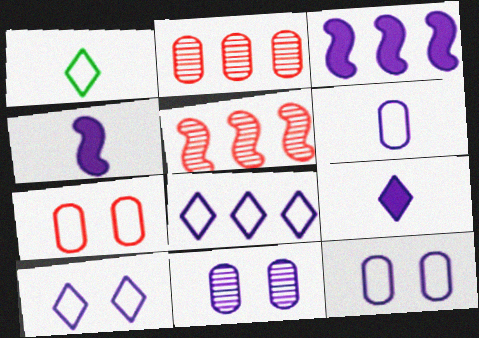[[4, 8, 11]]